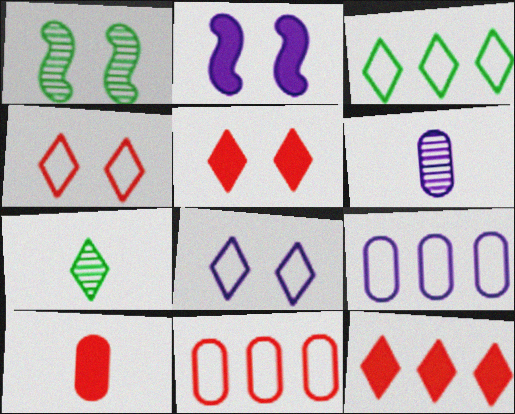[[2, 7, 11], 
[7, 8, 12]]